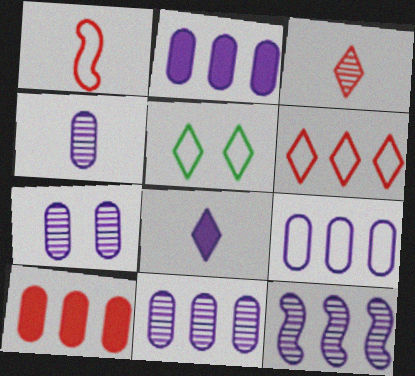[[1, 5, 9], 
[2, 9, 11], 
[4, 7, 11]]